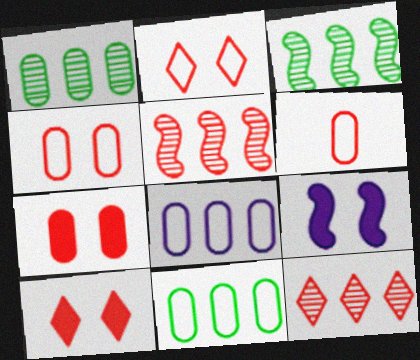[[5, 6, 10]]